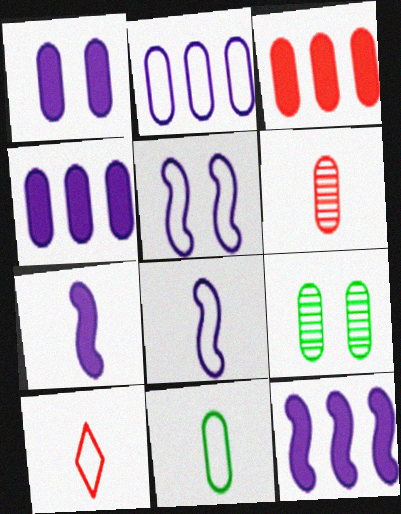[[8, 10, 11], 
[9, 10, 12]]